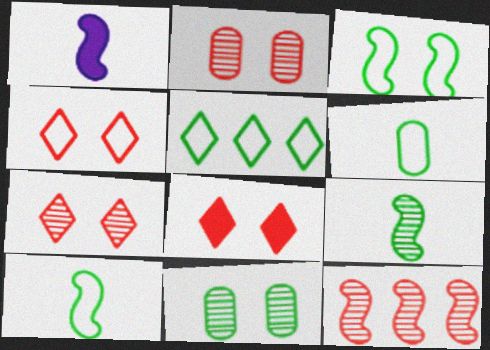[[1, 2, 5], 
[1, 3, 12], 
[3, 5, 6], 
[4, 7, 8]]